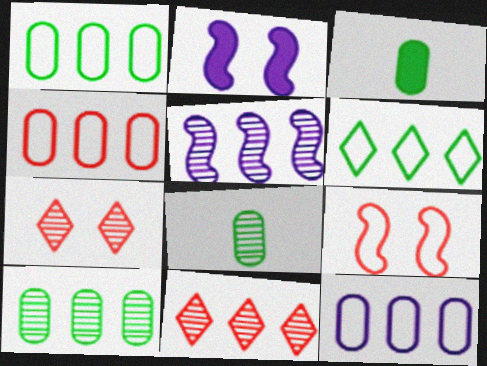[[1, 4, 12], 
[5, 7, 8], 
[5, 10, 11]]